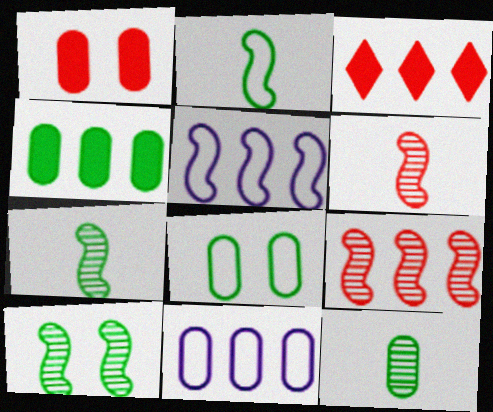[[1, 11, 12], 
[4, 8, 12]]